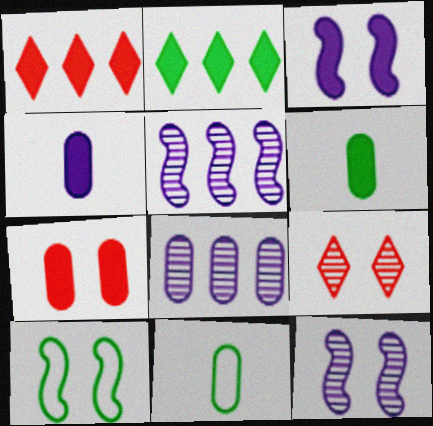[[1, 3, 6], 
[1, 11, 12], 
[7, 8, 11]]